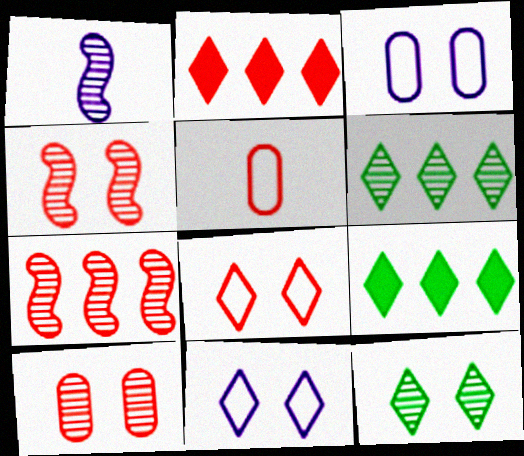[[1, 6, 10], 
[2, 4, 5]]